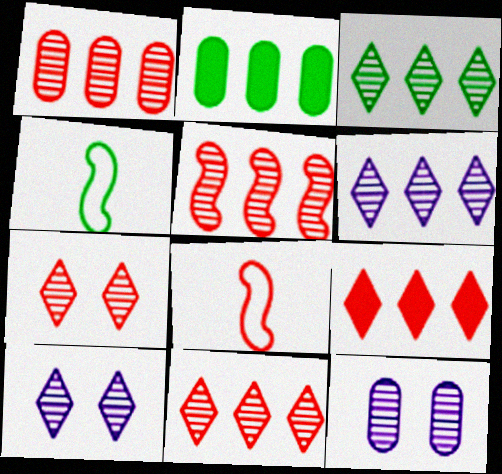[[1, 5, 11], 
[2, 8, 10], 
[3, 6, 11], 
[4, 9, 12]]